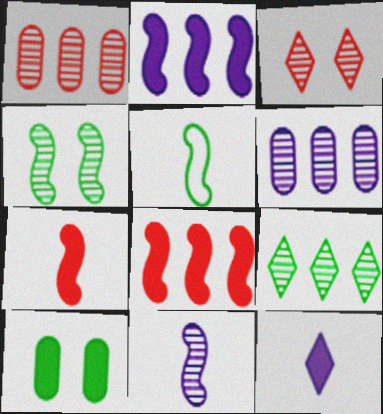[[5, 7, 11], 
[5, 9, 10], 
[8, 10, 12]]